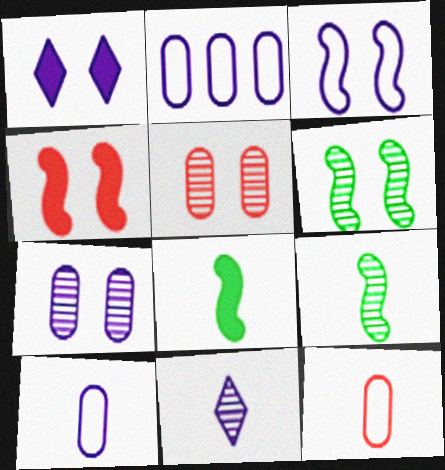[[1, 3, 7], 
[3, 4, 6], 
[8, 11, 12]]